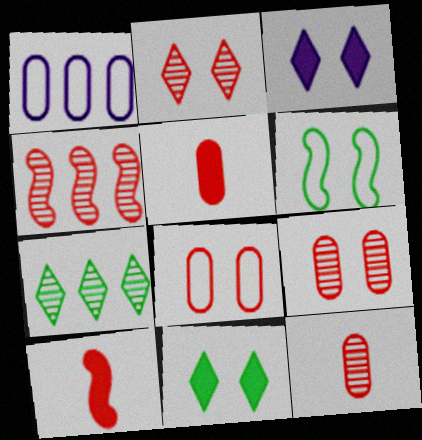[[2, 4, 12], 
[3, 6, 9]]